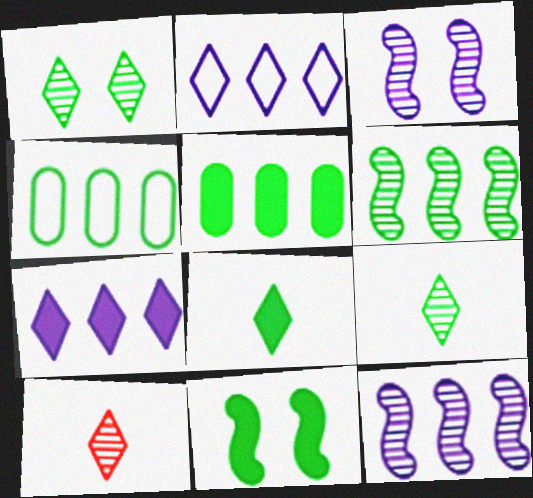[[4, 9, 11], 
[5, 8, 11]]